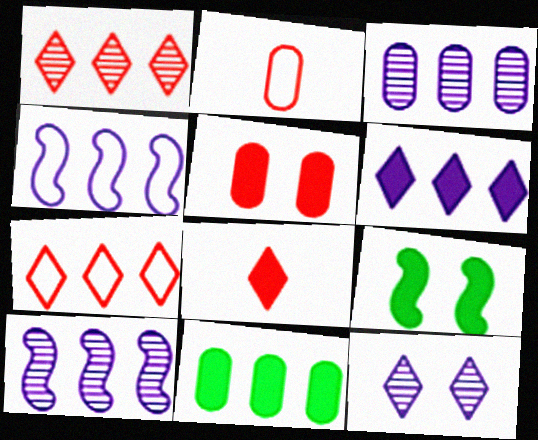[[1, 4, 11], 
[3, 4, 6], 
[7, 10, 11]]